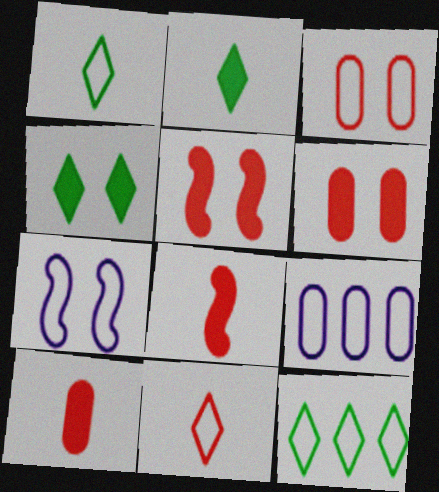[]